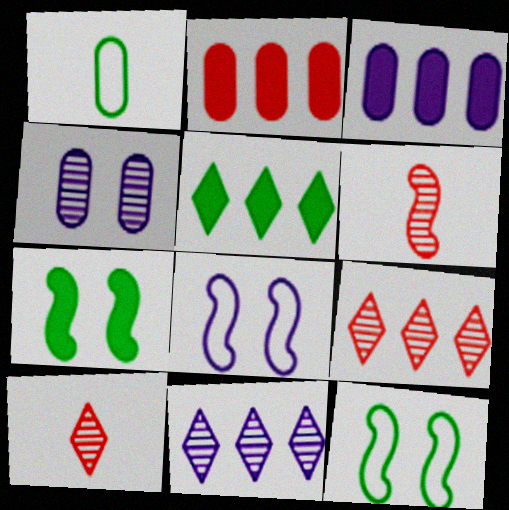[[1, 2, 4], 
[3, 10, 12]]